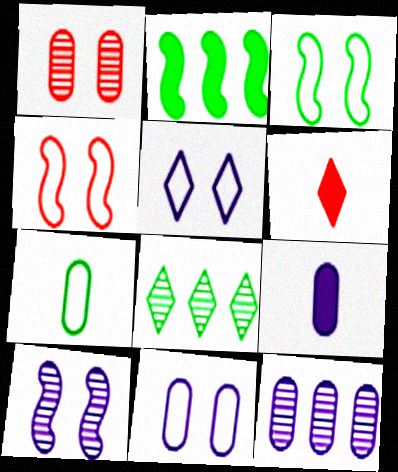[[3, 6, 12], 
[4, 8, 9], 
[5, 6, 8], 
[9, 11, 12]]